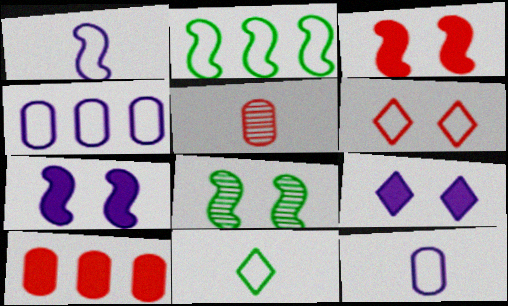[[2, 5, 9], 
[2, 6, 12]]